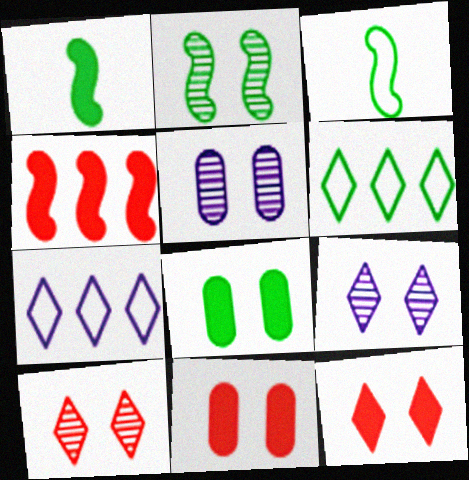[[2, 5, 10]]